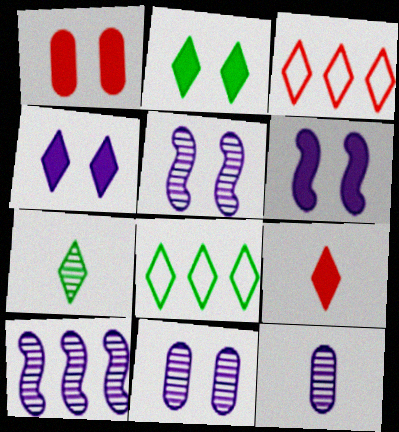[[1, 2, 6], 
[2, 7, 8], 
[3, 4, 7]]